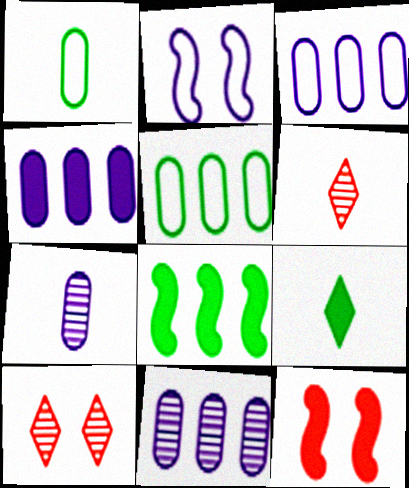[[3, 4, 11], 
[4, 9, 12]]